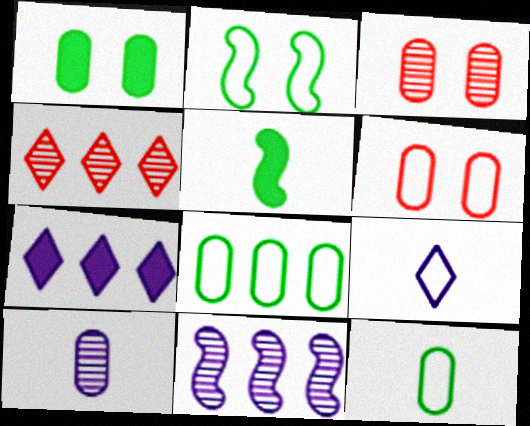[]